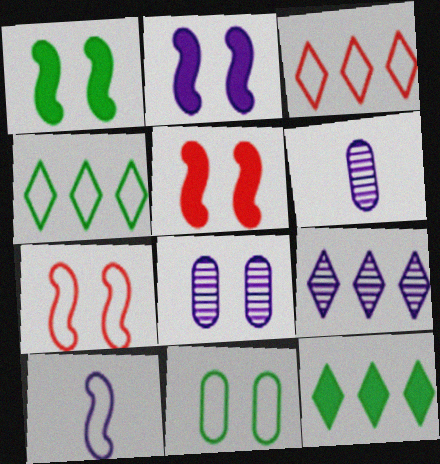[[1, 2, 5], 
[1, 3, 6], 
[3, 9, 12], 
[3, 10, 11], 
[4, 5, 6], 
[6, 7, 12]]